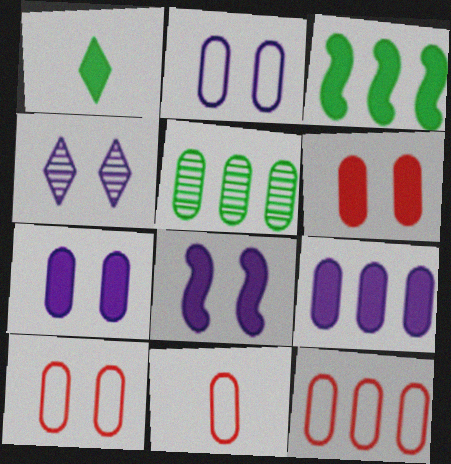[[2, 4, 8], 
[3, 4, 11], 
[5, 7, 11], 
[5, 9, 12], 
[10, 11, 12]]